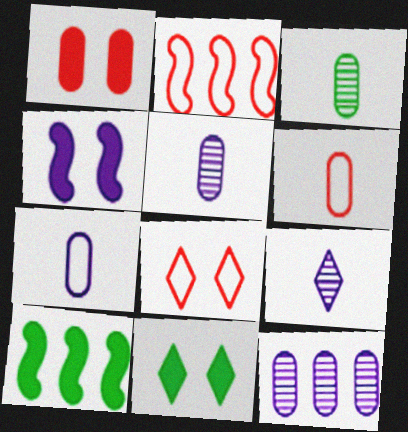[[1, 4, 11], 
[2, 5, 11], 
[2, 6, 8], 
[5, 8, 10]]